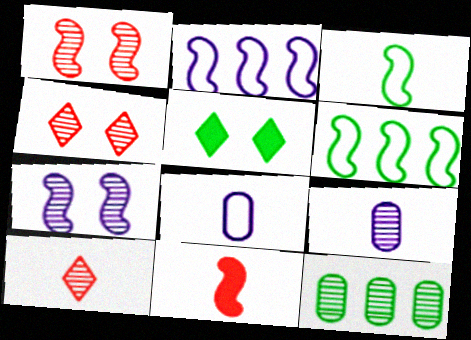[[3, 5, 12], 
[6, 7, 11], 
[7, 10, 12]]